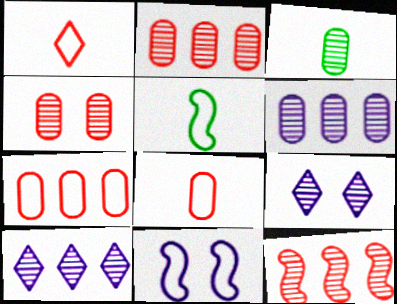[[3, 4, 6], 
[3, 9, 12]]